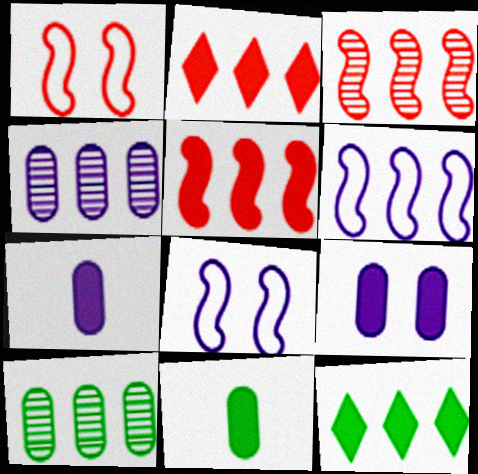[[2, 6, 10]]